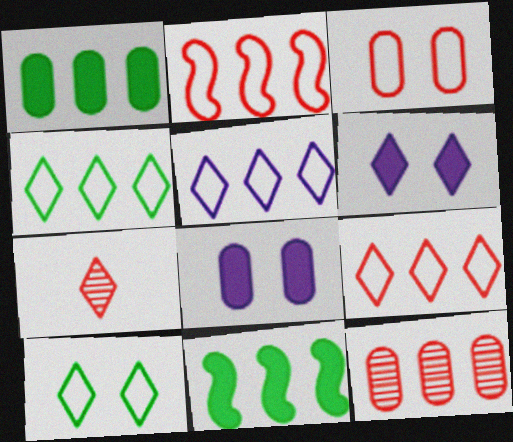[[4, 5, 9], 
[4, 6, 7], 
[5, 11, 12]]